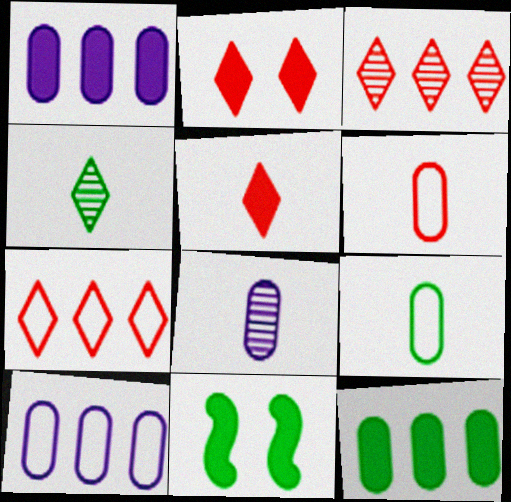[[1, 5, 11], 
[7, 8, 11]]